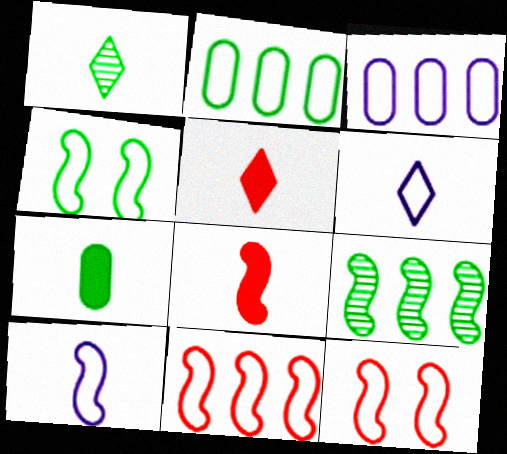[[1, 5, 6], 
[2, 6, 12], 
[4, 10, 11]]